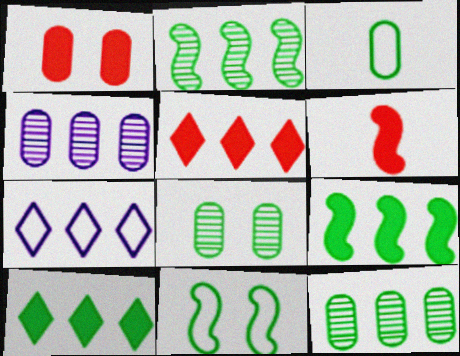[[1, 3, 4], 
[1, 5, 6], 
[6, 7, 8]]